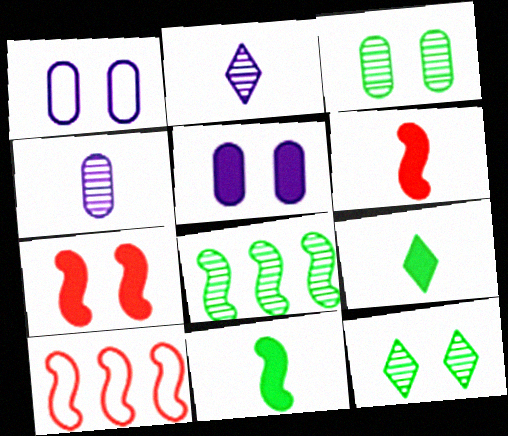[[1, 7, 12]]